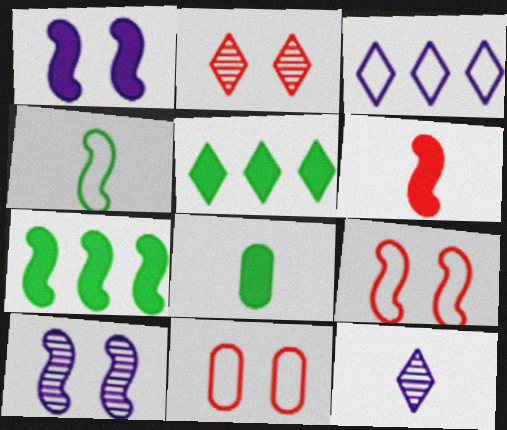[[1, 6, 7], 
[3, 4, 11], 
[7, 11, 12]]